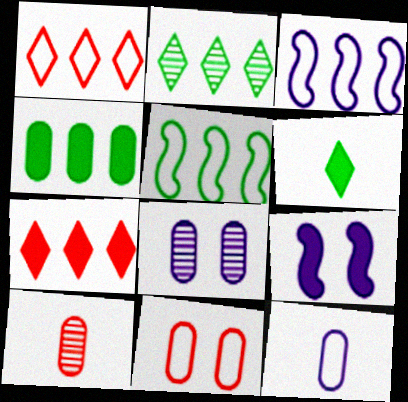[[2, 4, 5]]